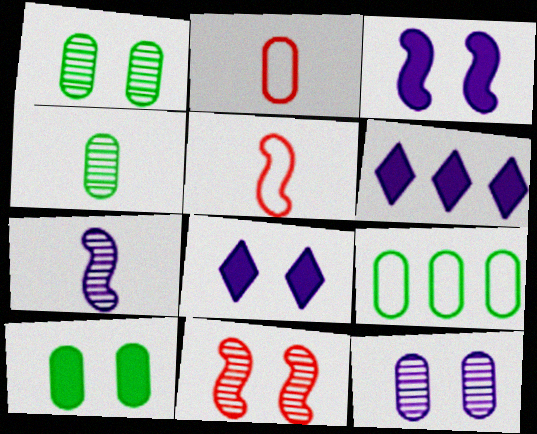[[1, 5, 6], 
[4, 9, 10]]